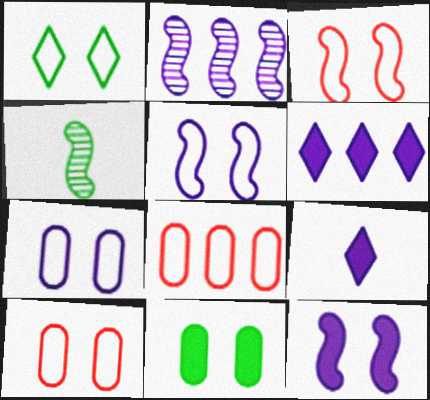[[1, 3, 7], 
[1, 5, 10], 
[2, 7, 9], 
[4, 6, 10]]